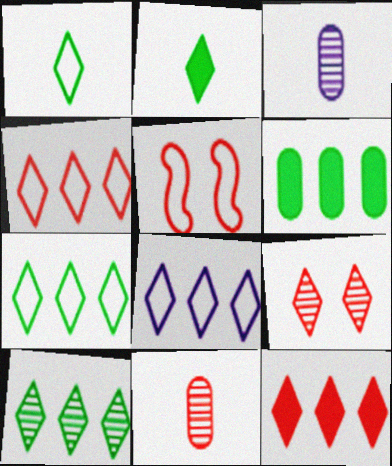[[2, 8, 9], 
[4, 7, 8], 
[5, 11, 12], 
[8, 10, 12]]